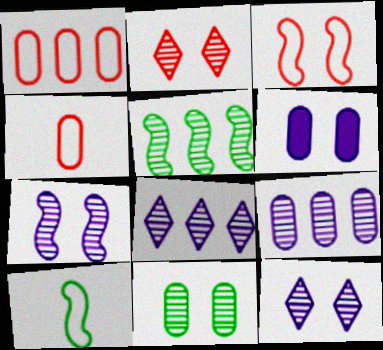[[2, 7, 11]]